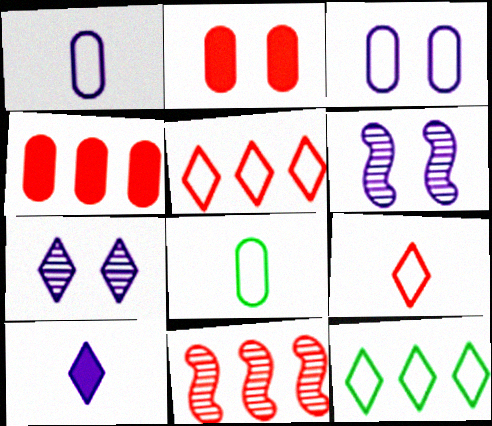[[2, 9, 11], 
[4, 5, 11]]